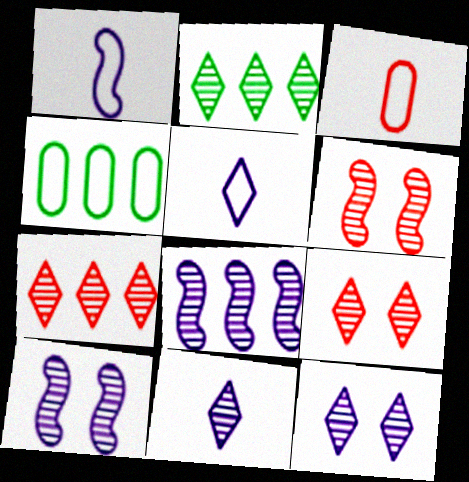[[2, 9, 11]]